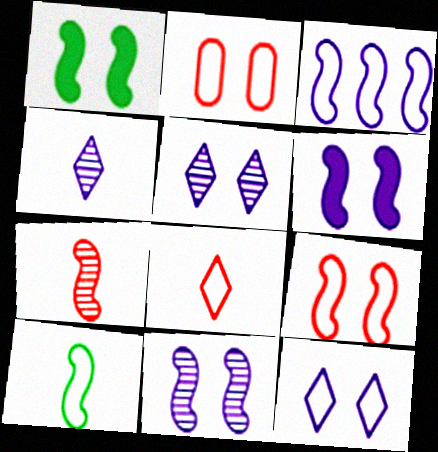[[1, 2, 5], 
[1, 3, 7], 
[1, 9, 11], 
[3, 9, 10]]